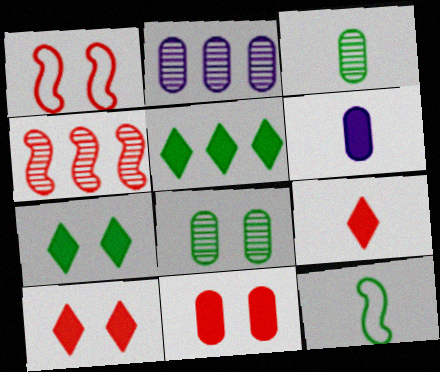[[2, 10, 12], 
[5, 8, 12]]